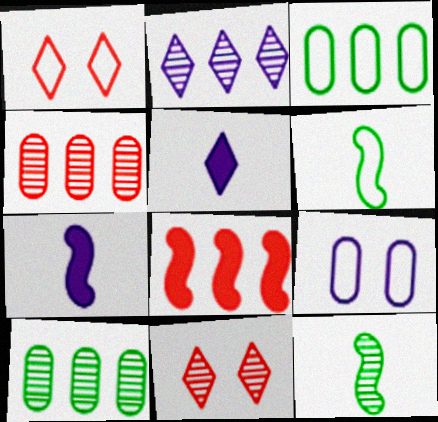[[1, 7, 10], 
[2, 3, 8], 
[2, 7, 9], 
[3, 7, 11]]